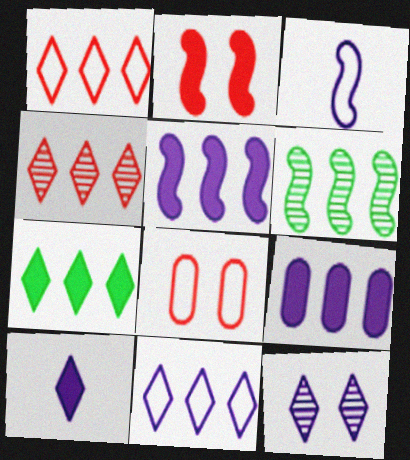[[1, 6, 9], 
[2, 3, 6], 
[3, 9, 12], 
[4, 7, 11], 
[6, 8, 10], 
[10, 11, 12]]